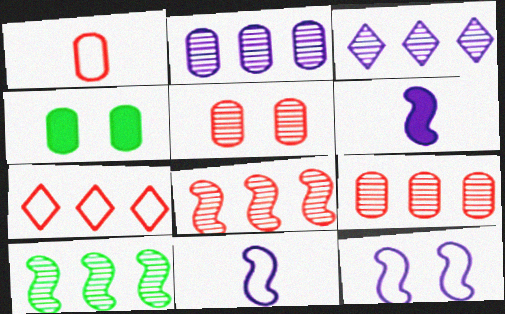[[1, 2, 4], 
[3, 9, 10]]